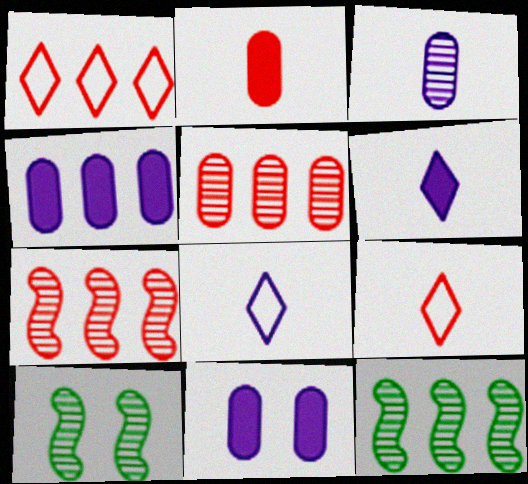[[1, 4, 12], 
[4, 9, 10], 
[9, 11, 12]]